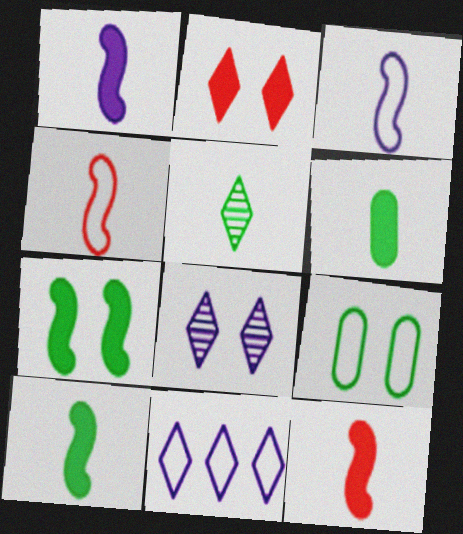[[1, 10, 12], 
[2, 5, 11], 
[4, 9, 11]]